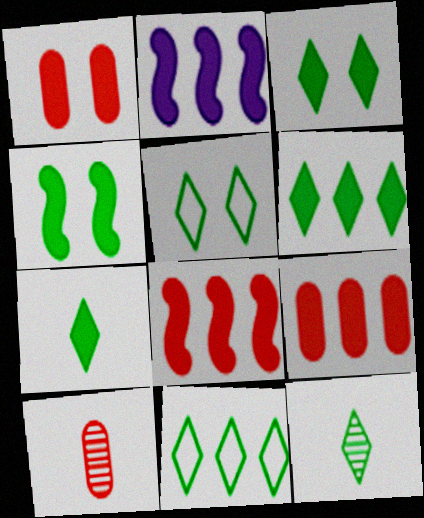[[1, 2, 7], 
[2, 5, 10], 
[2, 6, 9], 
[3, 6, 7], 
[3, 11, 12], 
[5, 6, 12]]